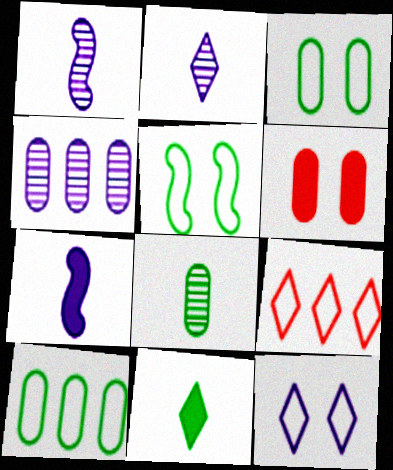[[4, 7, 12]]